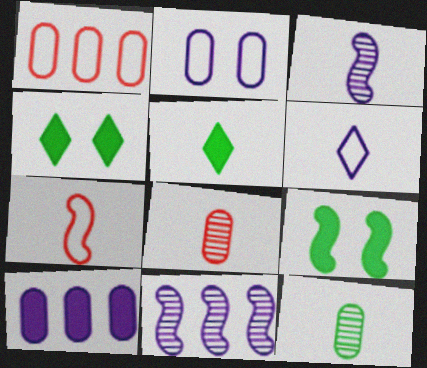[[1, 3, 4], 
[7, 9, 11]]